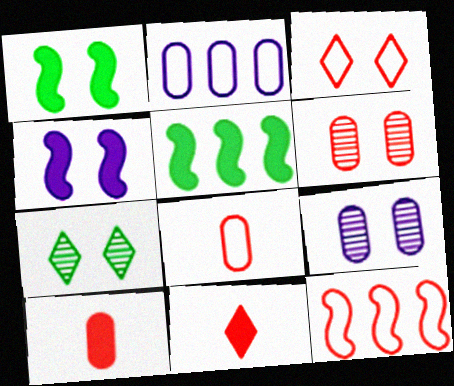[[1, 3, 9], 
[3, 8, 12], 
[6, 11, 12]]